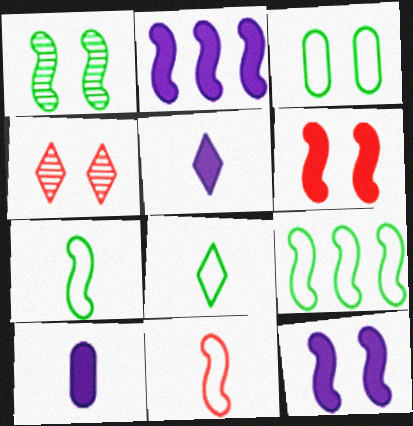[[1, 2, 11], 
[3, 4, 12], 
[3, 8, 9], 
[4, 9, 10]]